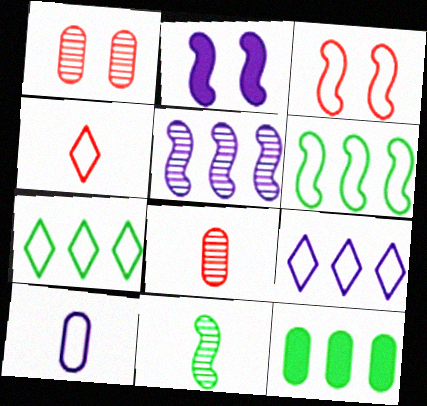[[1, 10, 12], 
[2, 7, 8], 
[3, 7, 10]]